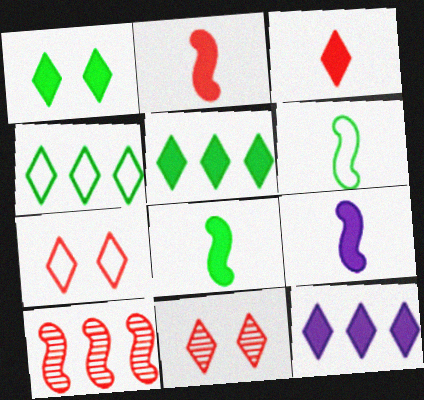[[1, 3, 12], 
[2, 8, 9]]